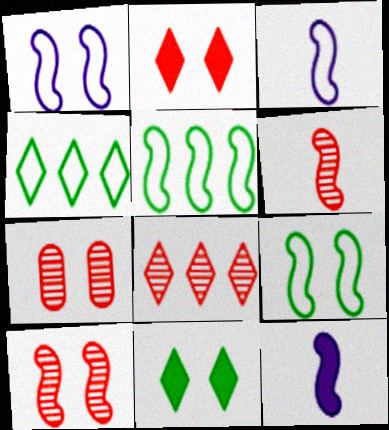[[1, 7, 11], 
[4, 7, 12], 
[5, 10, 12], 
[6, 7, 8]]